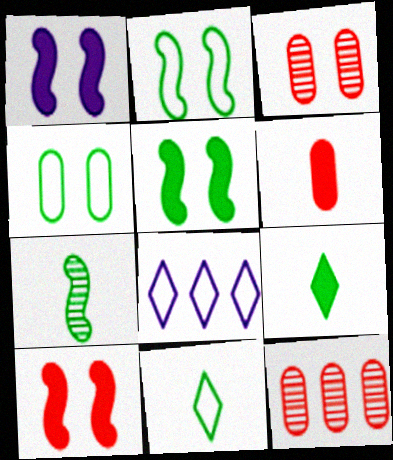[[1, 5, 10], 
[1, 11, 12]]